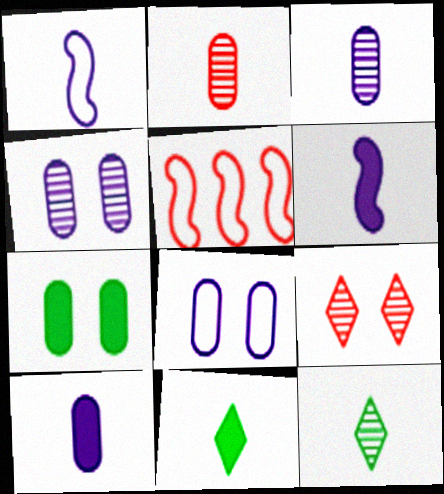[[1, 2, 11], 
[4, 5, 11]]